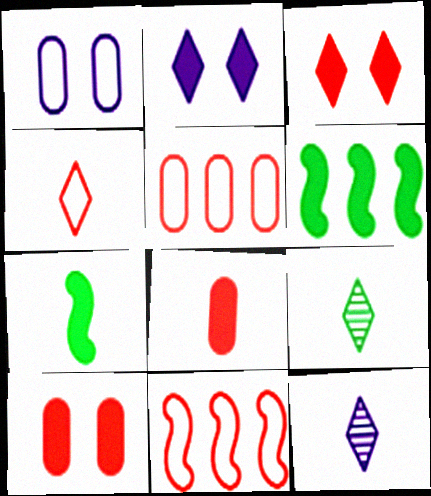[[2, 6, 8]]